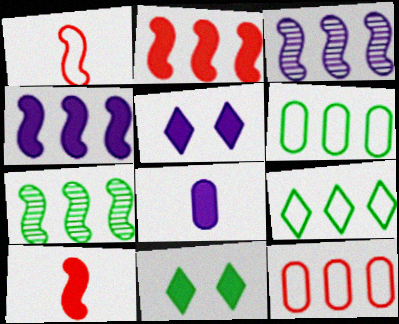[[2, 8, 11], 
[4, 5, 8]]